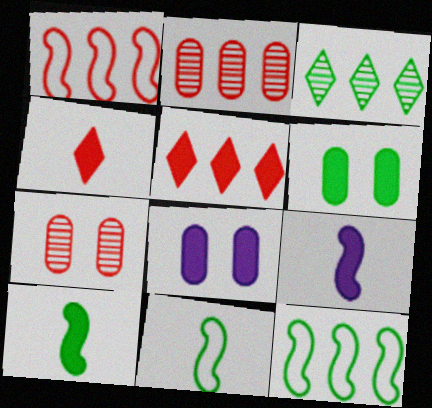[[1, 2, 5], 
[1, 4, 7], 
[3, 6, 11], 
[5, 6, 9], 
[5, 8, 10]]